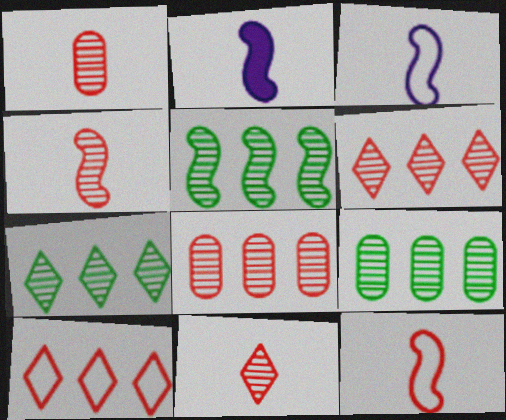[[1, 4, 11], 
[5, 7, 9]]